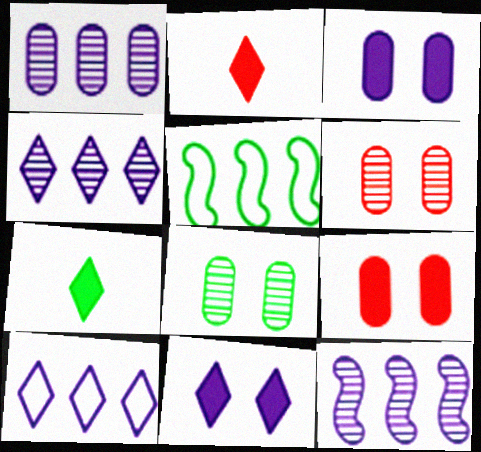[[1, 4, 12], 
[5, 7, 8]]